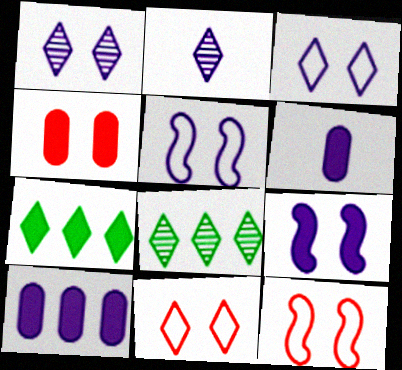[[2, 5, 10], 
[2, 7, 11], 
[6, 8, 12]]